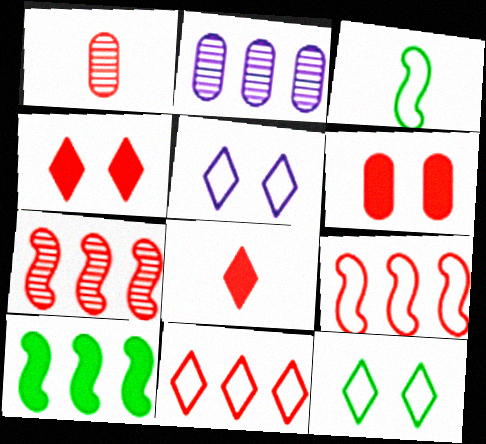[[1, 4, 9], 
[1, 5, 10], 
[2, 3, 4], 
[2, 10, 11]]